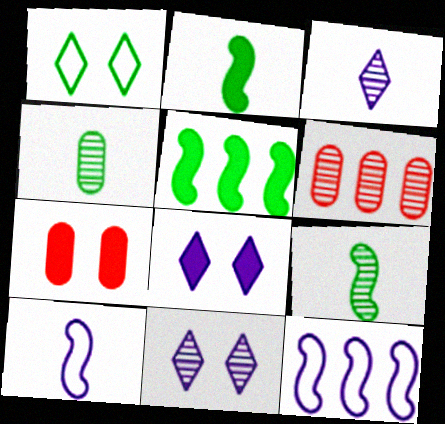[[1, 4, 5], 
[6, 9, 11]]